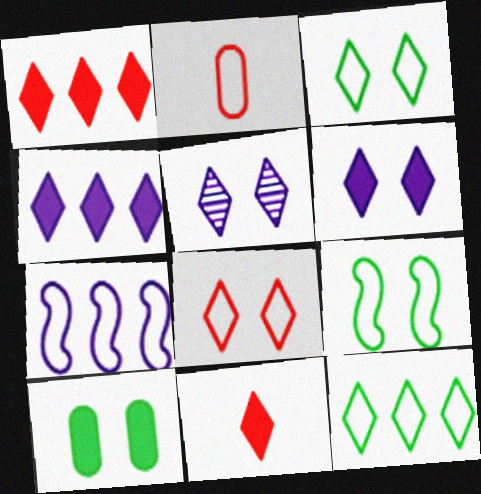[[2, 3, 7], 
[5, 11, 12]]